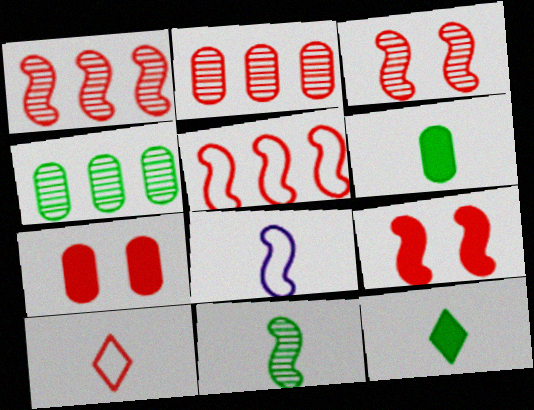[[1, 7, 10], 
[2, 9, 10]]